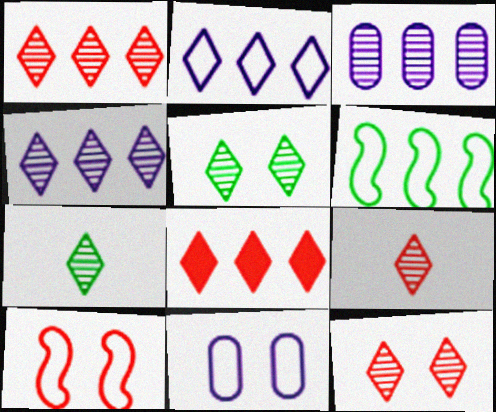[[1, 9, 12], 
[3, 6, 8], 
[4, 5, 9], 
[4, 7, 12]]